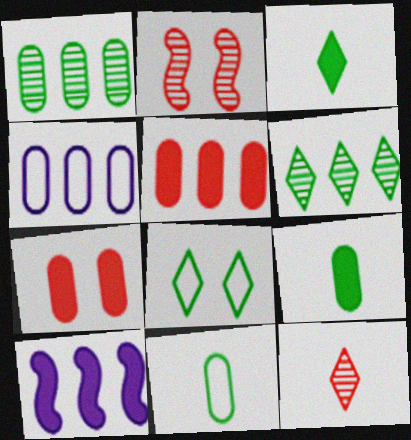[[1, 4, 5], 
[2, 3, 4], 
[3, 6, 8], 
[3, 7, 10]]